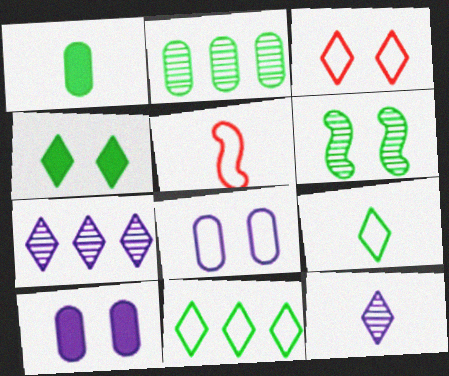[[1, 5, 12], 
[1, 6, 11], 
[3, 6, 10], 
[5, 8, 11]]